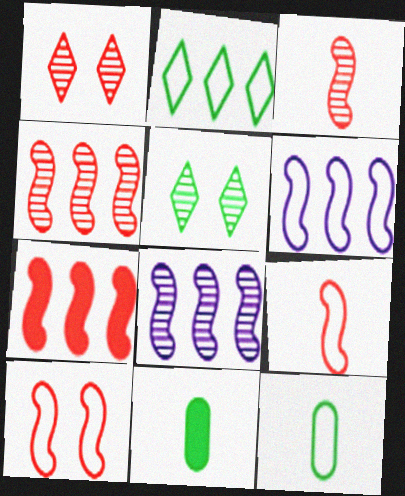[[1, 6, 11], 
[3, 7, 10]]